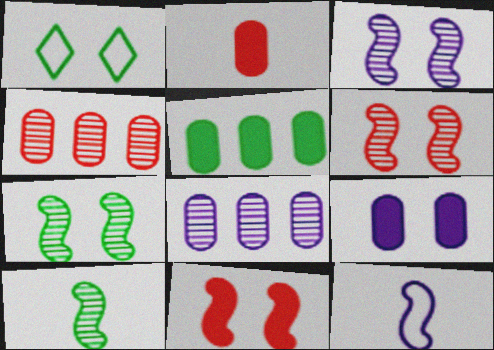[[1, 5, 10], 
[1, 6, 9], 
[2, 5, 9], 
[3, 6, 7]]